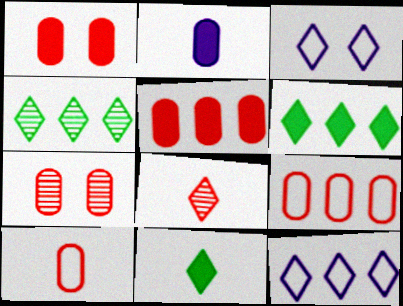[[3, 6, 8], 
[5, 7, 10]]